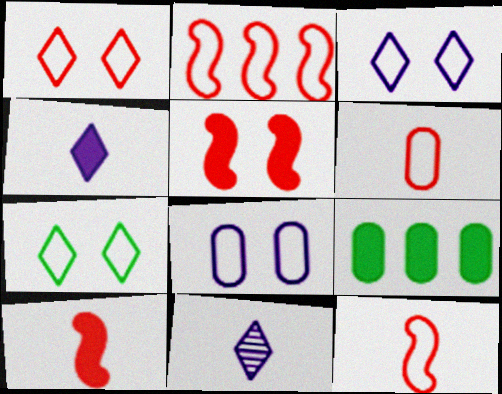[[1, 2, 6], 
[1, 3, 7], 
[4, 5, 9]]